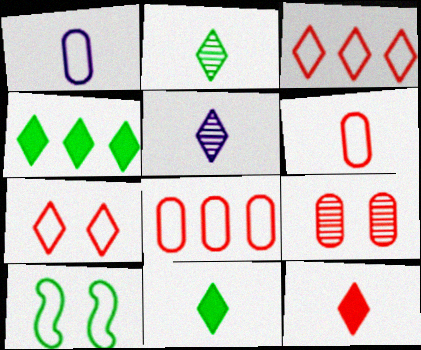[[1, 3, 10], 
[4, 5, 7]]